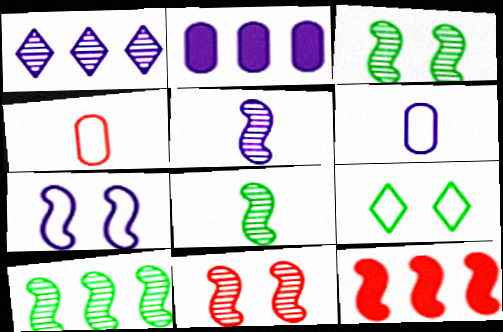[[3, 8, 10], 
[5, 10, 11], 
[7, 8, 12]]